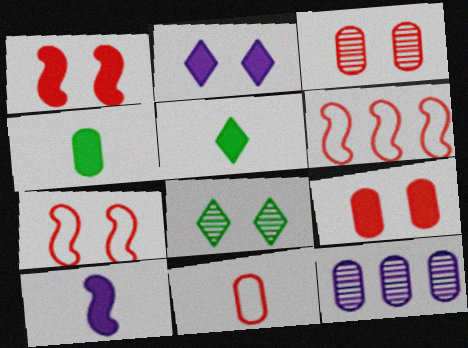[[5, 7, 12]]